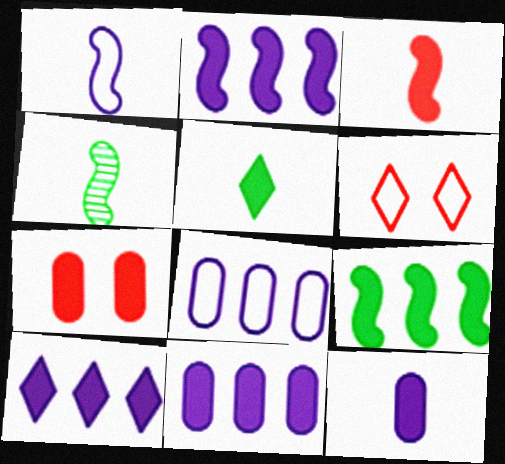[[1, 3, 4], 
[2, 5, 7], 
[2, 10, 11], 
[3, 5, 12], 
[4, 6, 11]]